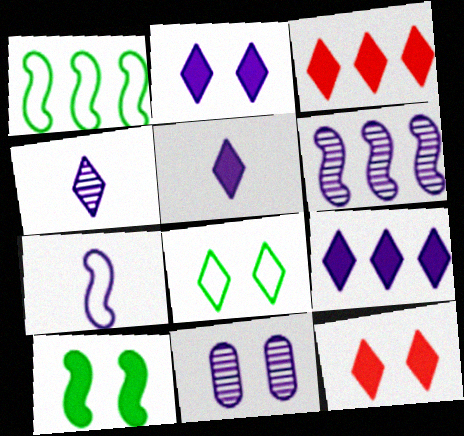[[2, 5, 9], 
[3, 4, 8], 
[4, 6, 11], 
[7, 9, 11]]